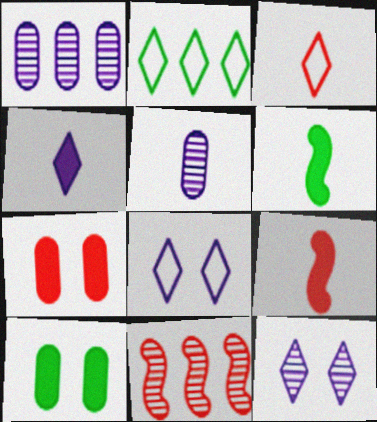[[2, 3, 8], 
[3, 5, 6], 
[3, 7, 11]]